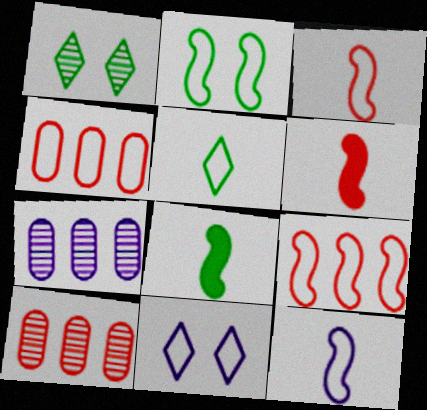[[2, 9, 12], 
[8, 10, 11]]